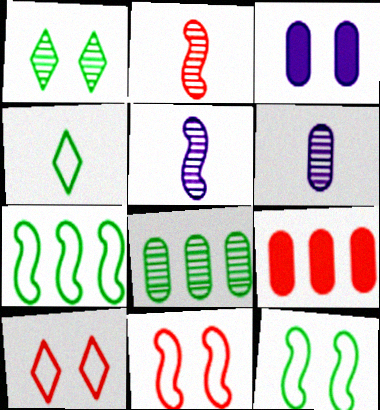[[1, 3, 11], 
[2, 9, 10]]